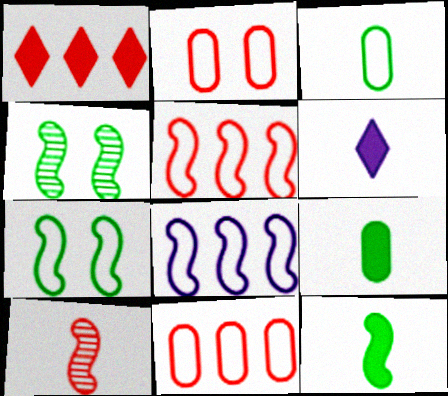[[1, 2, 10], 
[3, 6, 10], 
[4, 6, 11]]